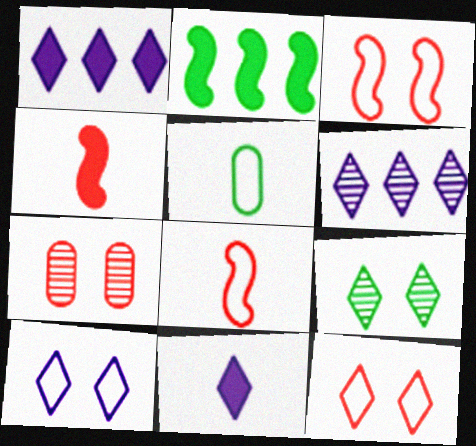[[2, 5, 9], 
[6, 10, 11]]